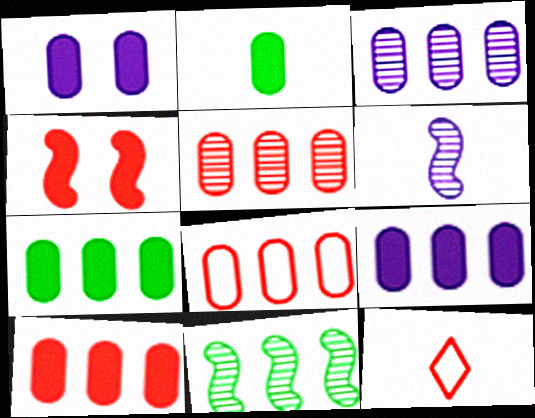[[1, 2, 10], 
[1, 11, 12], 
[2, 6, 12], 
[3, 7, 8], 
[4, 5, 12], 
[5, 8, 10], 
[7, 9, 10]]